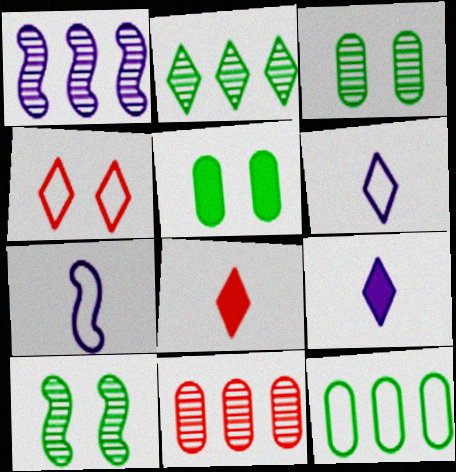[[1, 2, 11], 
[2, 4, 9], 
[4, 7, 12]]